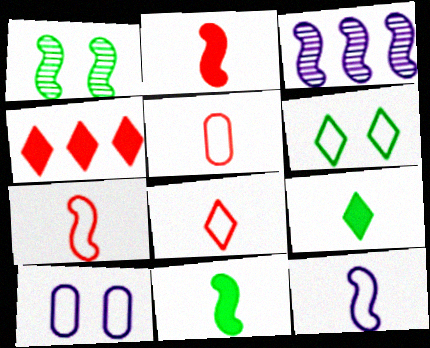[[5, 7, 8]]